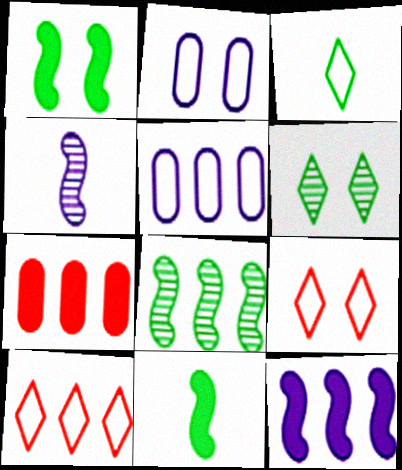[]